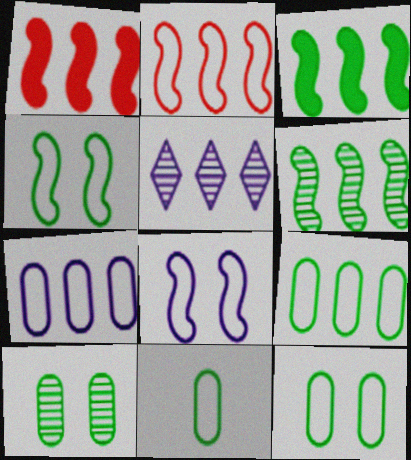[[1, 5, 9], 
[9, 11, 12]]